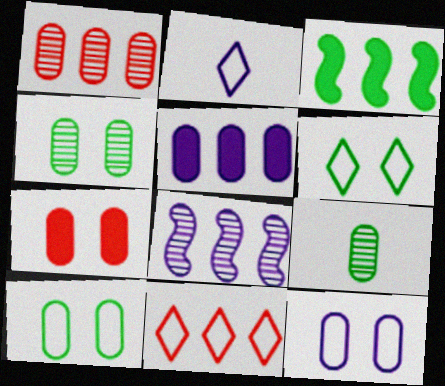[[2, 6, 11], 
[3, 6, 9], 
[4, 7, 12]]